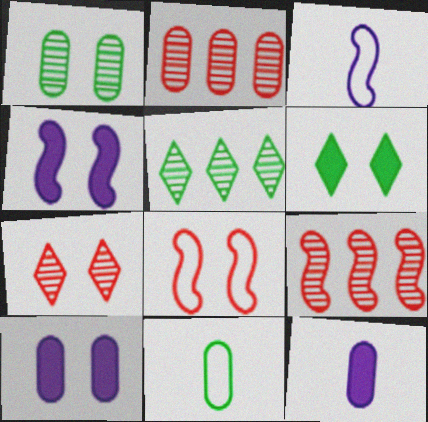[[2, 3, 6], 
[2, 10, 11], 
[5, 8, 12]]